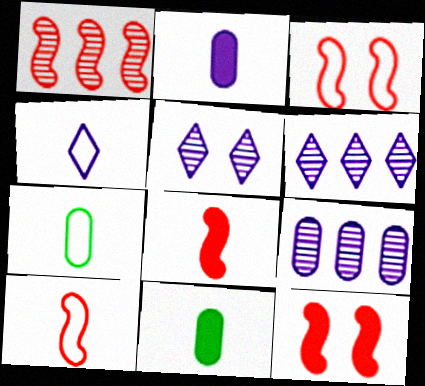[[1, 3, 8], 
[1, 10, 12], 
[3, 6, 11], 
[4, 7, 10], 
[6, 7, 12]]